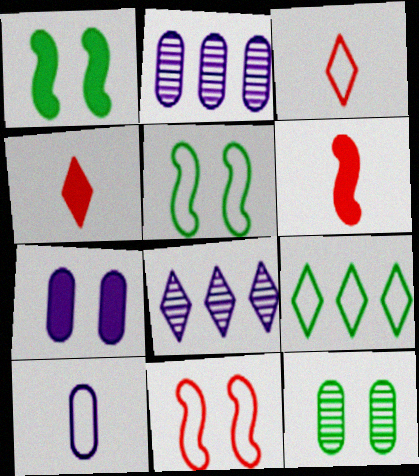[[1, 2, 3], 
[2, 4, 5], 
[2, 7, 10], 
[9, 10, 11]]